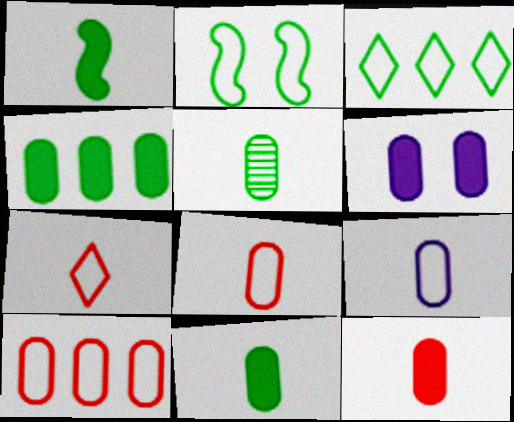[[4, 6, 12], 
[5, 6, 10], 
[5, 9, 12]]